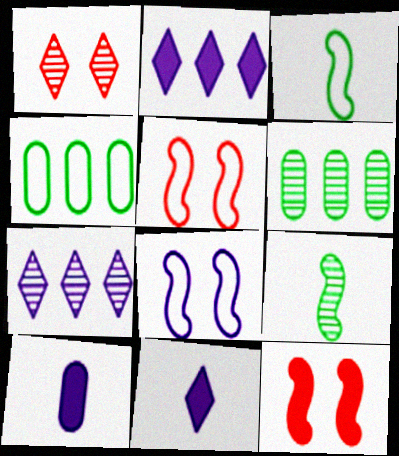[[5, 6, 11], 
[7, 8, 10]]